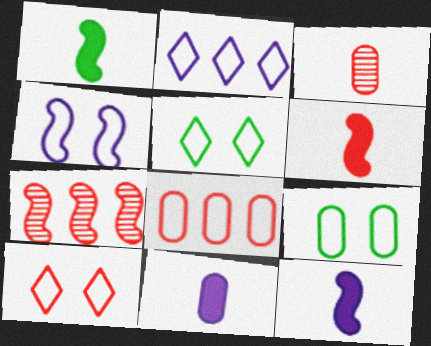[[1, 4, 7], 
[1, 6, 12], 
[4, 9, 10], 
[5, 7, 11]]